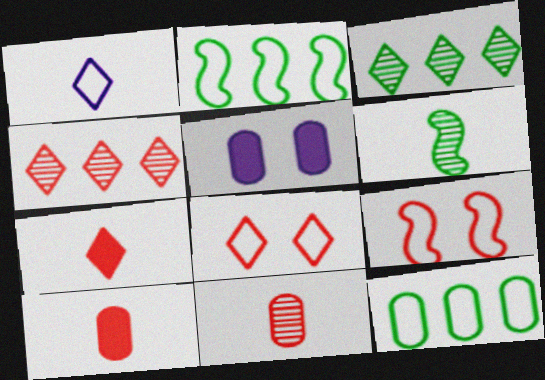[[1, 6, 10], 
[1, 9, 12], 
[4, 7, 8], 
[4, 9, 10], 
[5, 11, 12]]